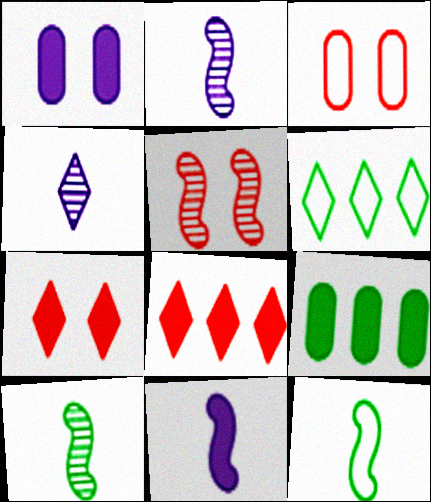[[3, 5, 7], 
[4, 6, 7], 
[7, 9, 11]]